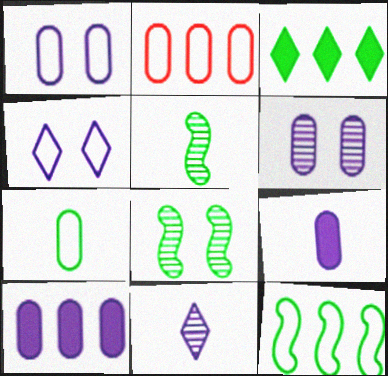[[1, 2, 7], 
[3, 7, 8]]